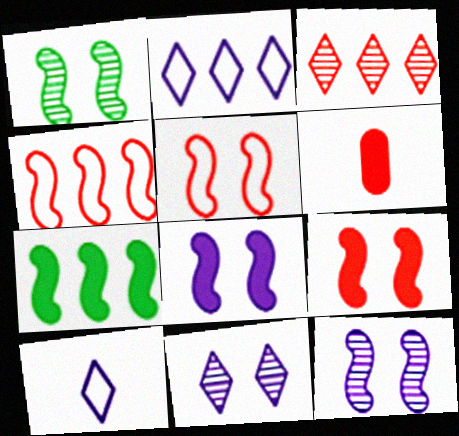[[1, 2, 6], 
[1, 5, 8], 
[3, 5, 6]]